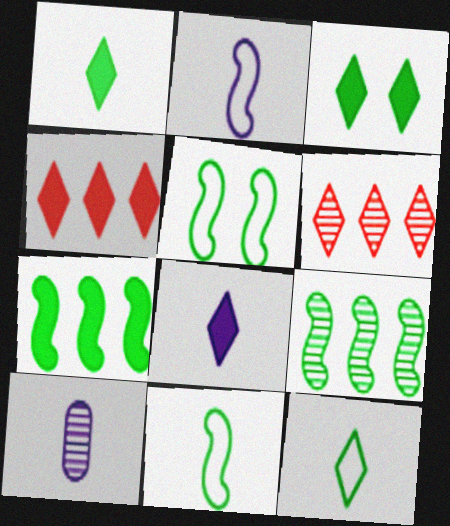[[2, 8, 10], 
[3, 4, 8], 
[4, 5, 10]]